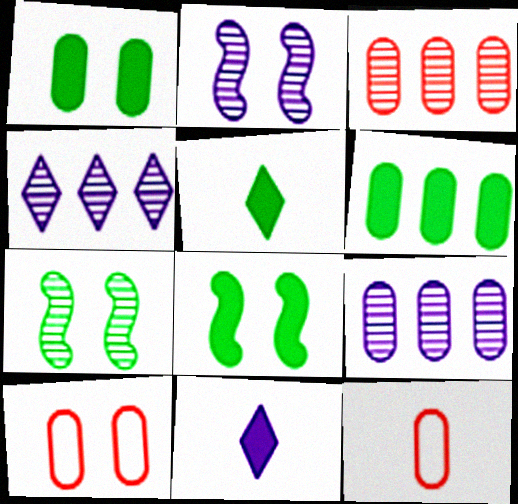[[1, 9, 12], 
[4, 8, 12], 
[5, 6, 8]]